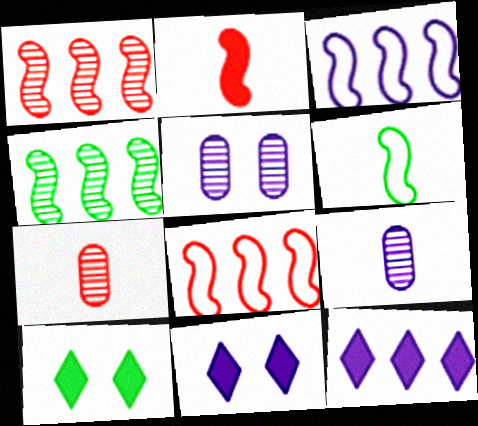[[3, 7, 10], 
[3, 9, 11], 
[8, 9, 10]]